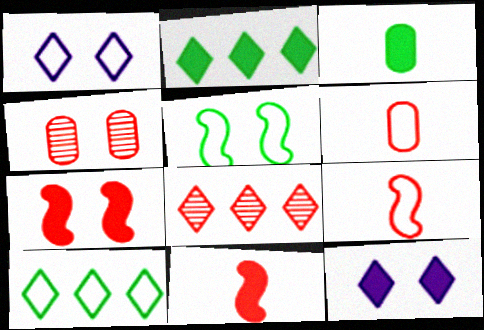[[4, 5, 12], 
[6, 7, 8]]